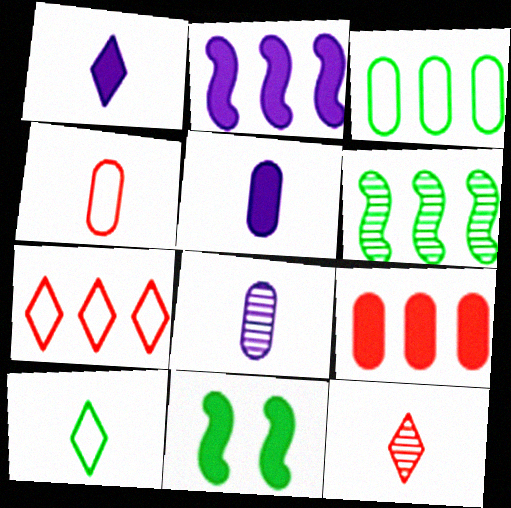[[1, 9, 11], 
[1, 10, 12], 
[7, 8, 11]]